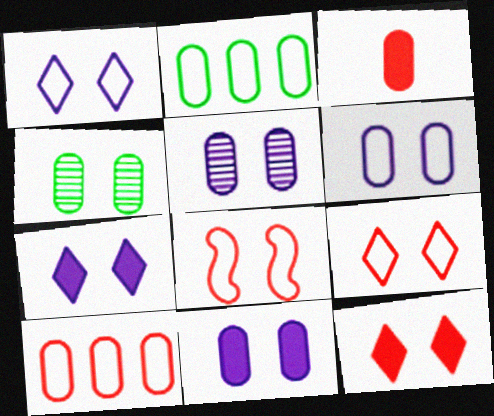[[2, 3, 5], 
[4, 7, 8], 
[5, 6, 11]]